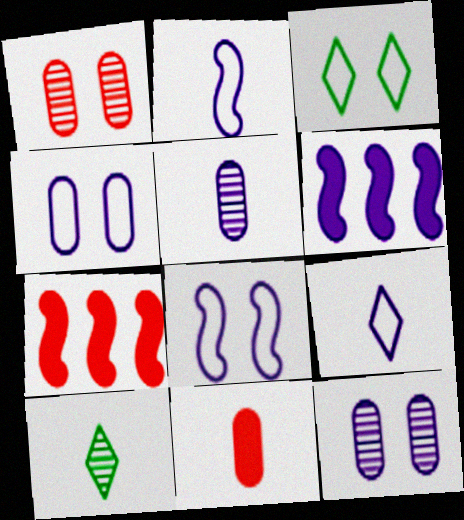[[2, 10, 11], 
[3, 5, 7], 
[4, 7, 10], 
[6, 9, 12]]